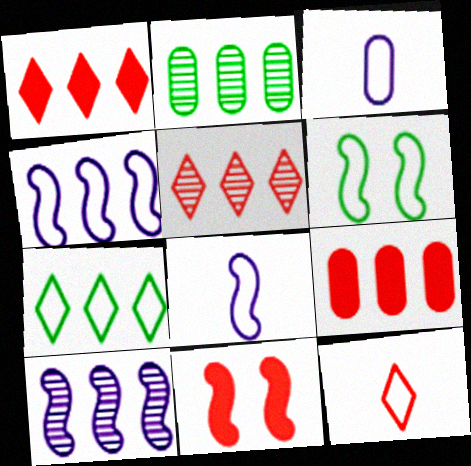[[1, 2, 4], 
[2, 5, 10], 
[7, 9, 10]]